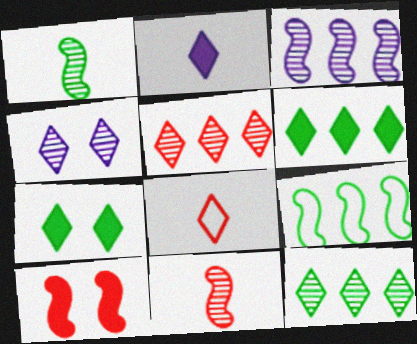[[4, 6, 8]]